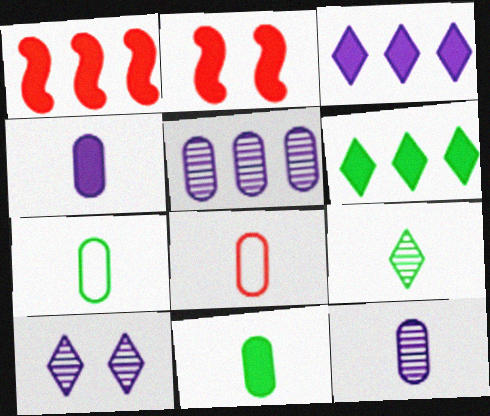[[1, 7, 10], 
[2, 3, 11], 
[2, 4, 6], 
[8, 11, 12]]